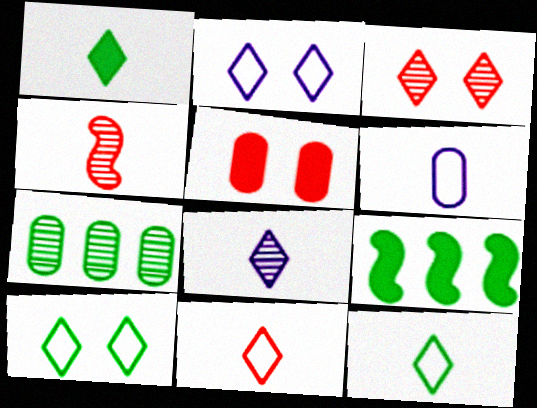[[1, 4, 6], 
[1, 8, 11], 
[3, 6, 9], 
[5, 6, 7]]